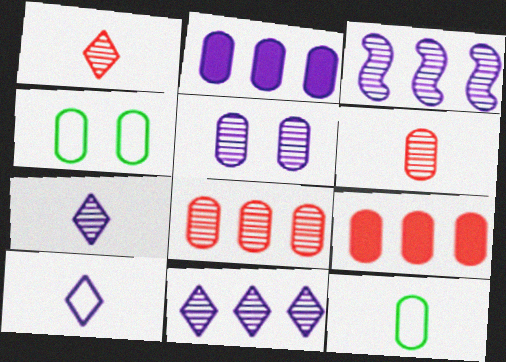[[2, 4, 6], 
[3, 5, 7], 
[5, 9, 12]]